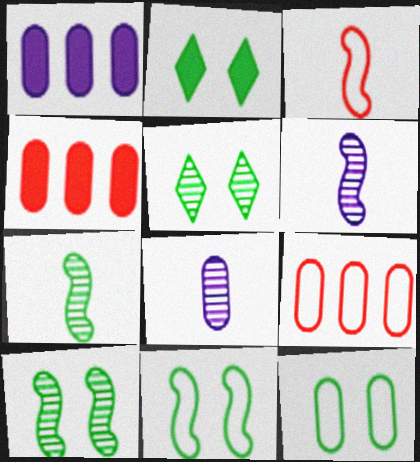[[1, 3, 5], 
[2, 6, 9], 
[2, 10, 12], 
[4, 8, 12]]